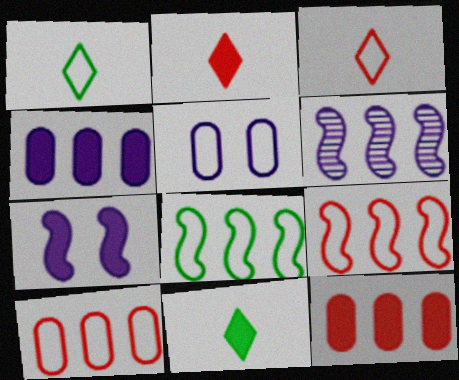[[1, 5, 9], 
[3, 5, 8], 
[7, 11, 12]]